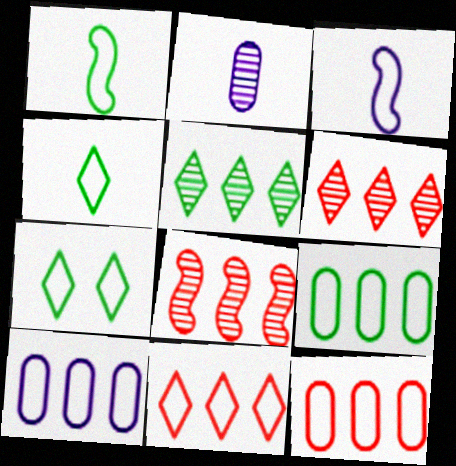[[1, 7, 9], 
[3, 7, 12], 
[9, 10, 12]]